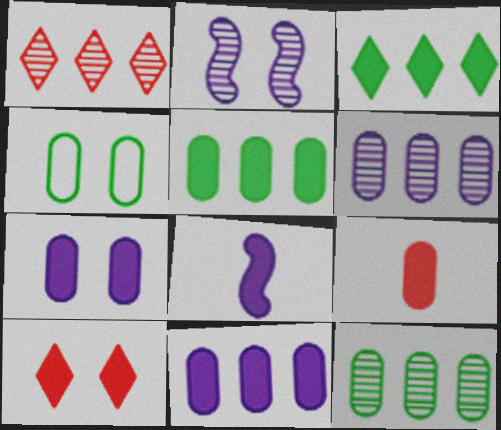[[1, 4, 8], 
[2, 4, 10], 
[4, 6, 9], 
[5, 7, 9], 
[5, 8, 10]]